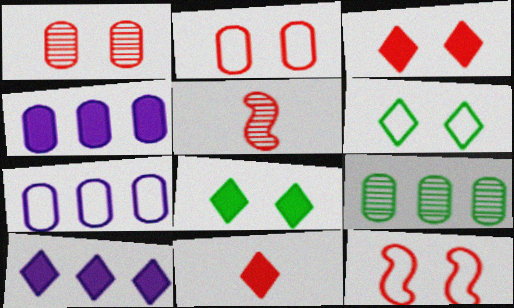[[1, 3, 12], 
[4, 5, 6], 
[5, 7, 8], 
[8, 10, 11]]